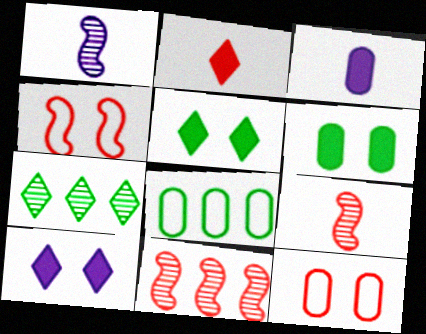[[2, 11, 12], 
[3, 4, 7], 
[8, 9, 10]]